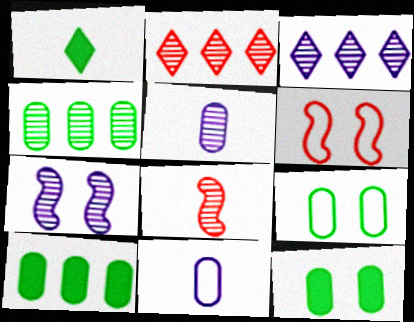[[1, 8, 11], 
[3, 5, 7]]